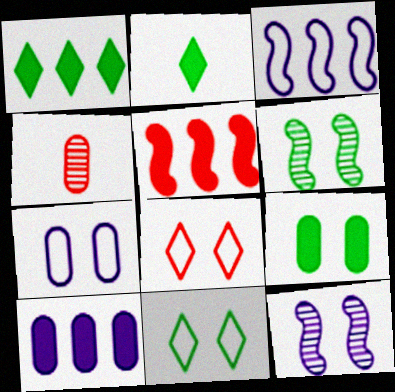[[1, 5, 10], 
[4, 5, 8], 
[6, 9, 11], 
[8, 9, 12]]